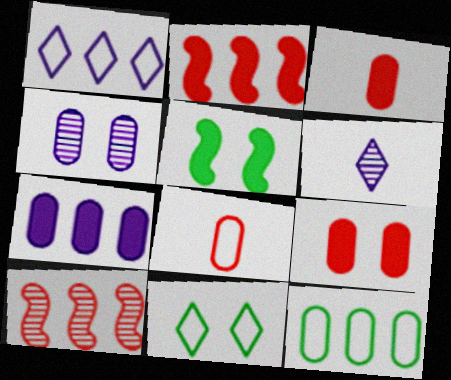[[3, 4, 12]]